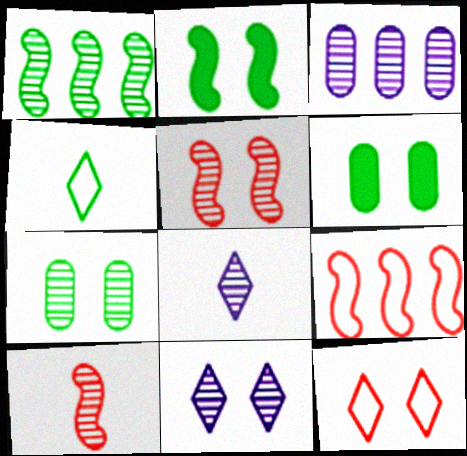[[1, 4, 6], 
[5, 7, 11], 
[6, 8, 9]]